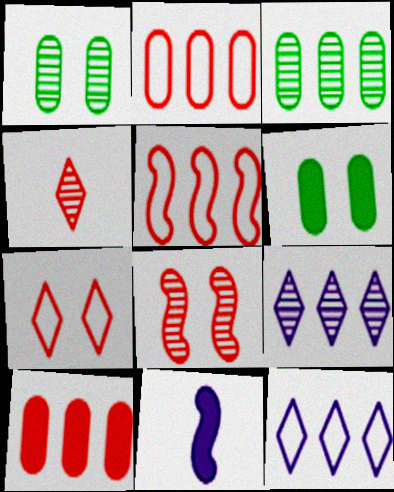[[3, 7, 11]]